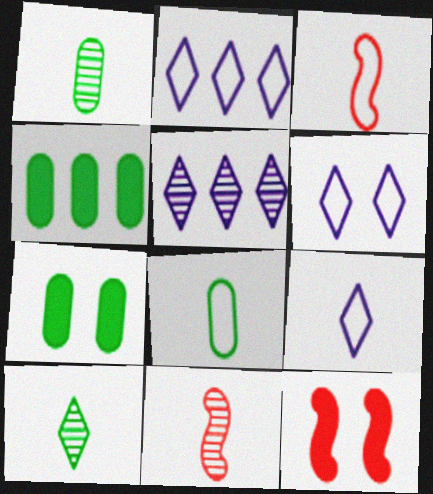[[1, 2, 12], 
[2, 6, 9], 
[2, 7, 11], 
[3, 5, 7], 
[3, 8, 9], 
[4, 6, 11], 
[5, 8, 12]]